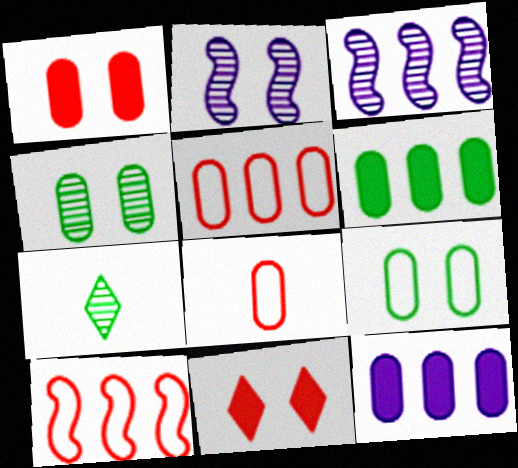[[2, 9, 11], 
[4, 8, 12]]